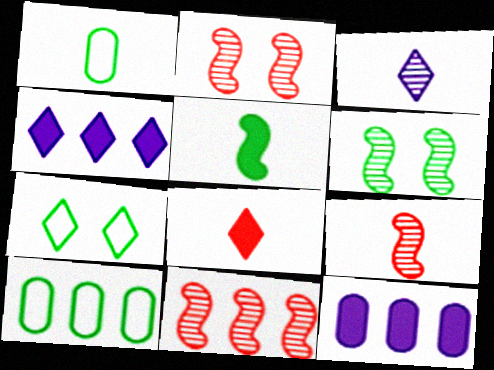[[1, 2, 4], 
[2, 9, 11], 
[4, 10, 11], 
[7, 9, 12]]